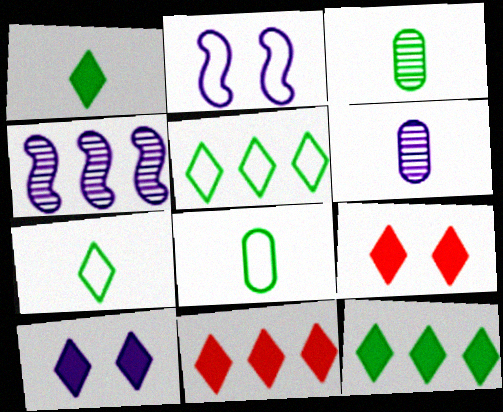[[1, 10, 11], 
[2, 3, 11], 
[4, 8, 9]]